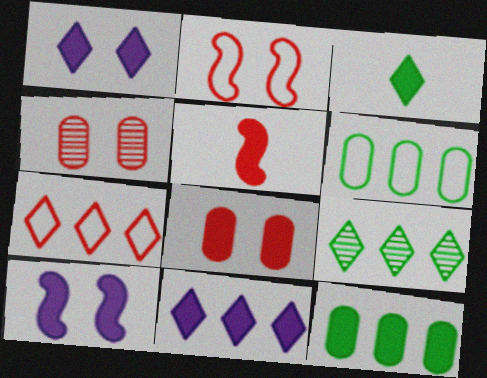[[1, 5, 12], 
[4, 5, 7], 
[7, 9, 11]]